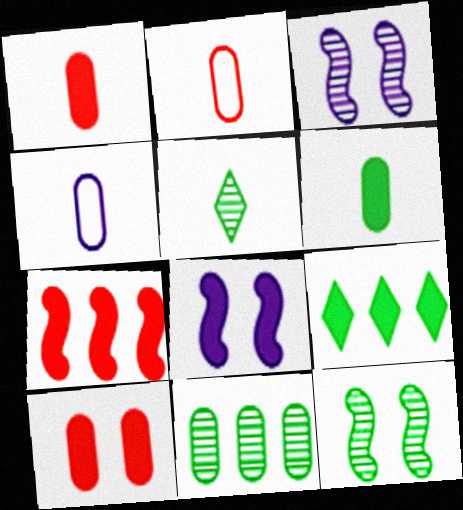[[1, 8, 9], 
[2, 3, 9], 
[4, 10, 11], 
[5, 11, 12]]